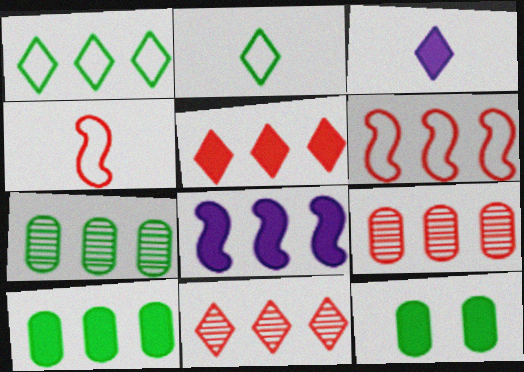[[1, 8, 9], 
[5, 6, 9], 
[5, 8, 10]]